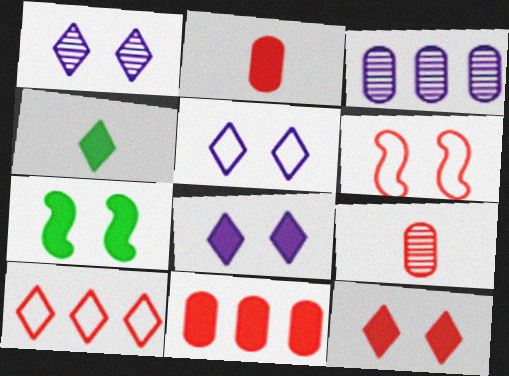[[1, 4, 10], 
[1, 5, 8], 
[3, 4, 6]]